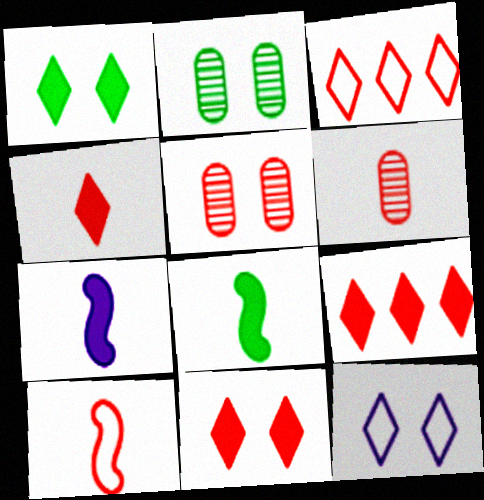[[2, 3, 7], 
[4, 6, 10], 
[4, 9, 11], 
[5, 9, 10]]